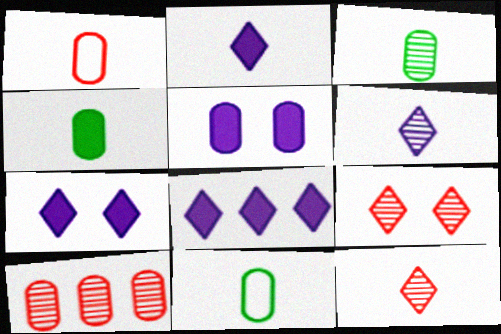[[2, 7, 8], 
[3, 4, 11], 
[5, 10, 11]]